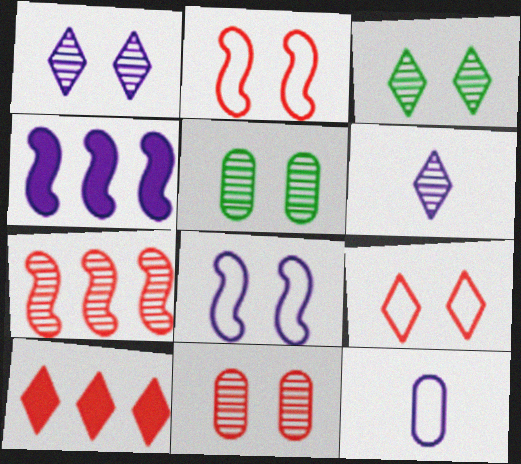[[1, 4, 12], 
[5, 6, 7]]